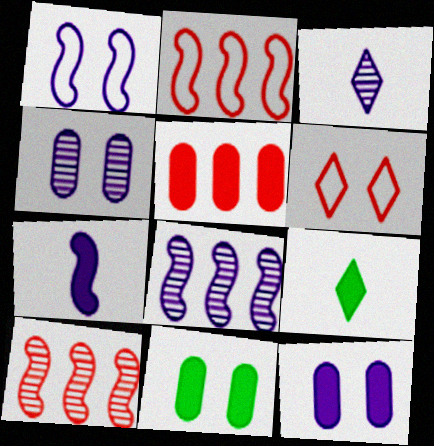[[1, 7, 8], 
[2, 3, 11], 
[2, 4, 9], 
[3, 4, 8]]